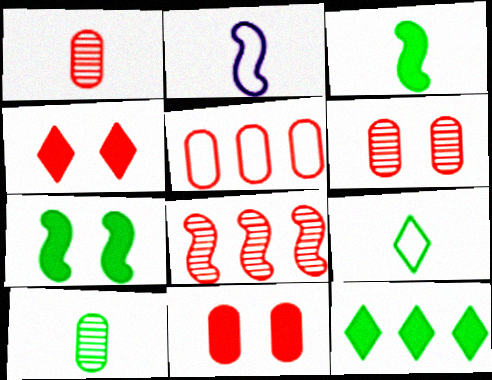[[1, 5, 11], 
[2, 6, 12], 
[2, 7, 8], 
[3, 9, 10]]